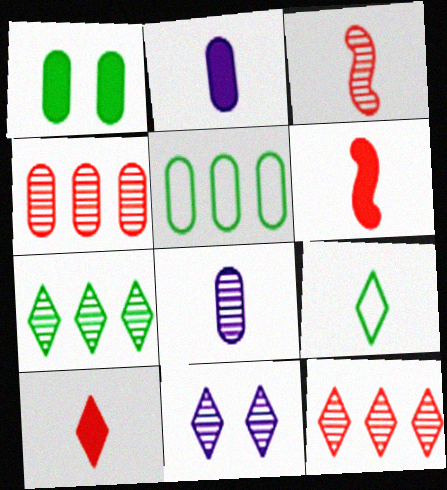[[2, 3, 9], 
[5, 6, 11], 
[6, 8, 9]]